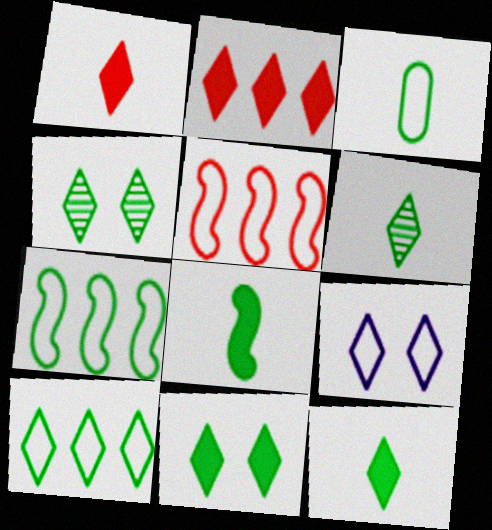[[2, 6, 9], 
[3, 5, 9], 
[3, 6, 8], 
[4, 10, 12], 
[6, 10, 11]]